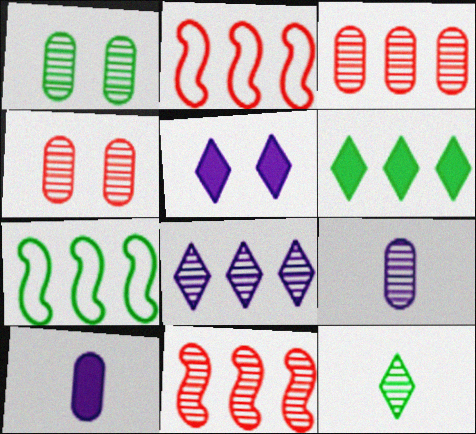[[1, 3, 9]]